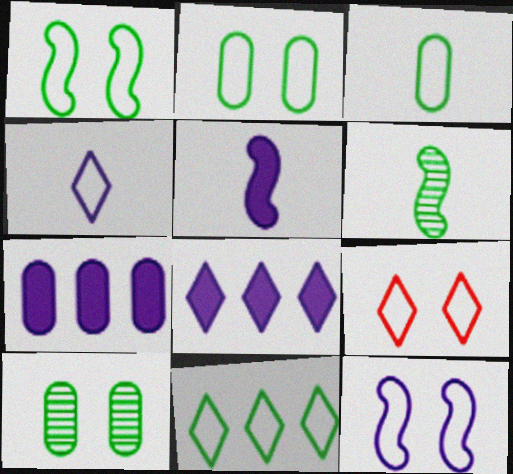[[1, 3, 11], 
[2, 9, 12], 
[4, 9, 11], 
[6, 7, 9]]